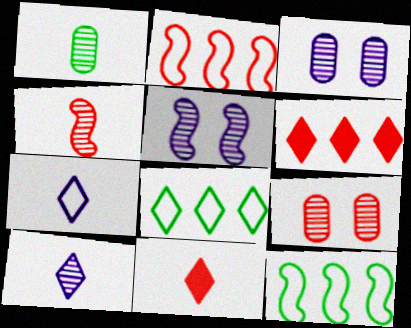[[1, 4, 10], 
[2, 9, 11], 
[3, 11, 12]]